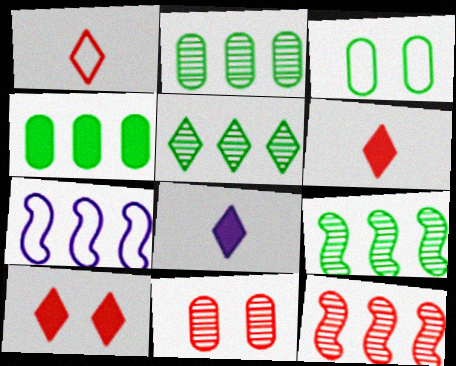[[1, 3, 7], 
[2, 5, 9], 
[3, 8, 12]]